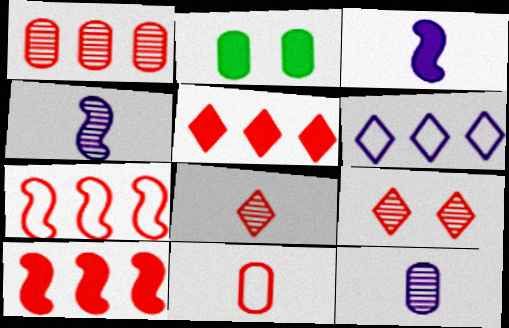[[1, 5, 7], 
[2, 3, 5], 
[9, 10, 11]]